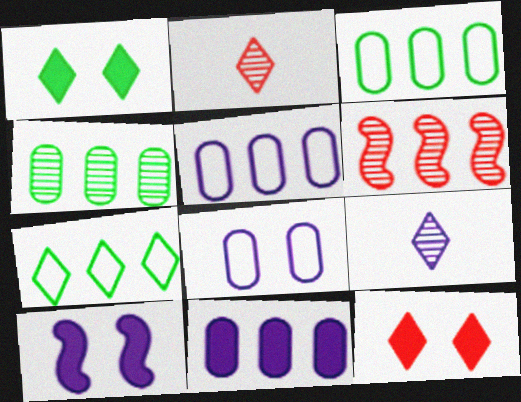[[2, 3, 10], 
[5, 9, 10], 
[6, 7, 11], 
[7, 9, 12]]